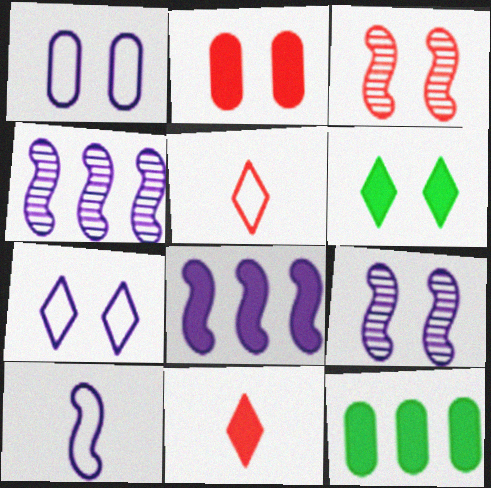[[1, 3, 6], 
[5, 9, 12], 
[8, 9, 10]]